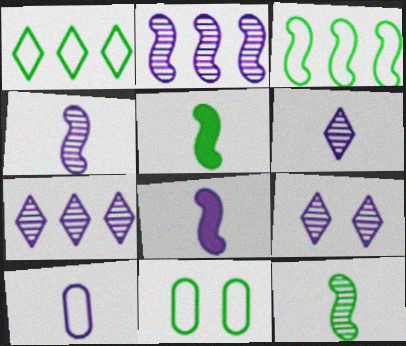[[6, 7, 9], 
[6, 8, 10]]